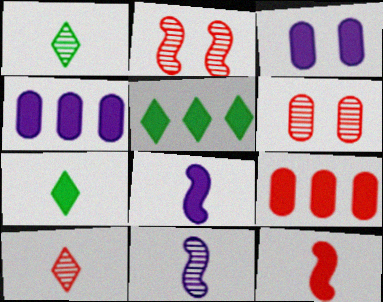[[3, 5, 12]]